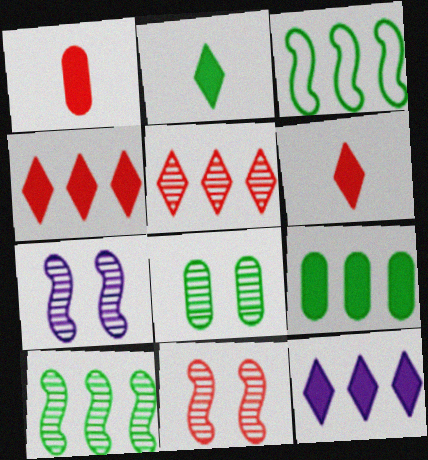[[2, 3, 8]]